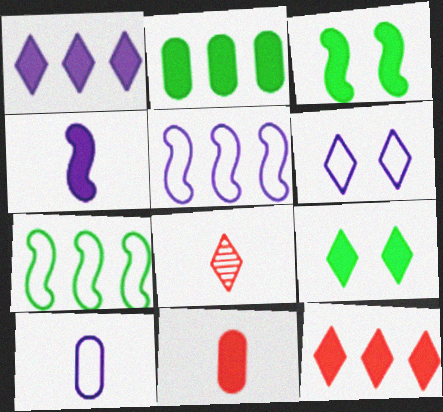[[1, 3, 11], 
[5, 6, 10]]